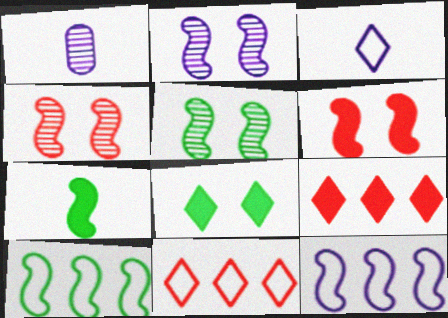[[2, 4, 5], 
[4, 7, 12], 
[5, 7, 10]]